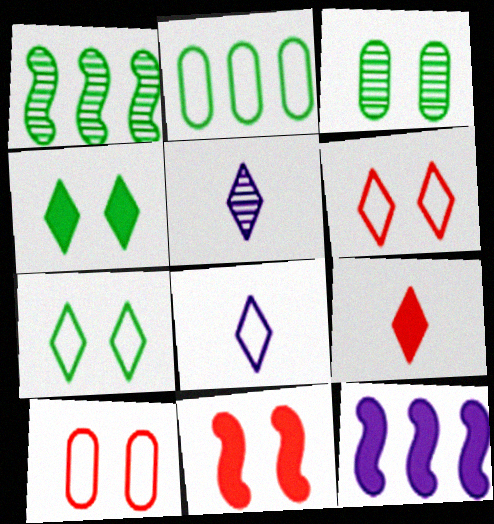[[2, 5, 11]]